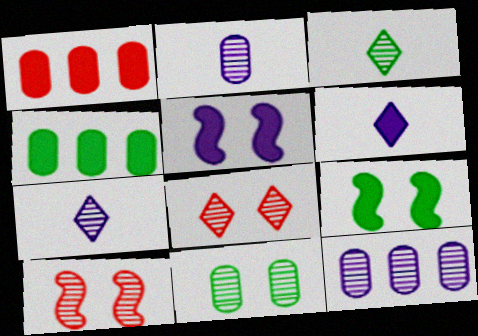[[1, 6, 9], 
[3, 10, 12]]